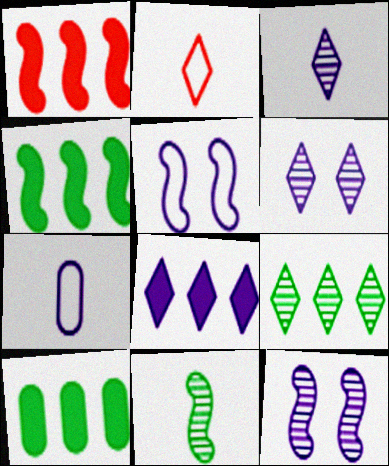[[1, 5, 11], 
[1, 8, 10], 
[2, 10, 12], 
[7, 8, 12]]